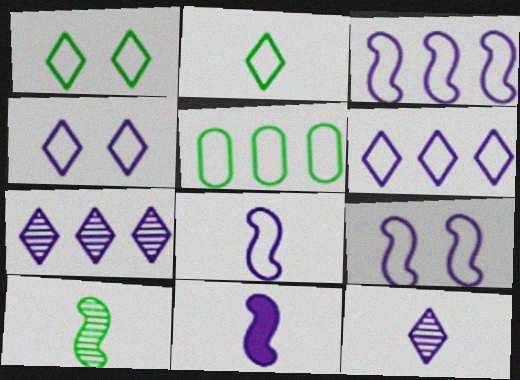[[3, 8, 9]]